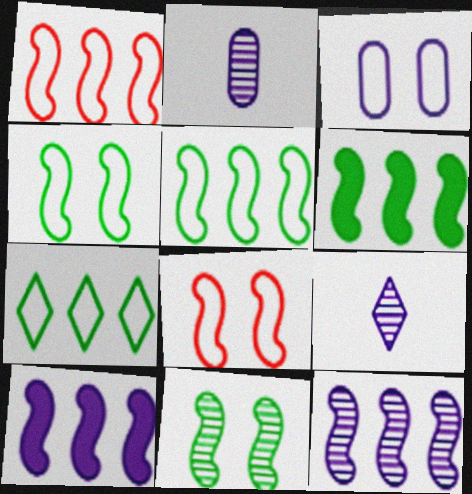[[1, 6, 12], 
[3, 9, 10]]